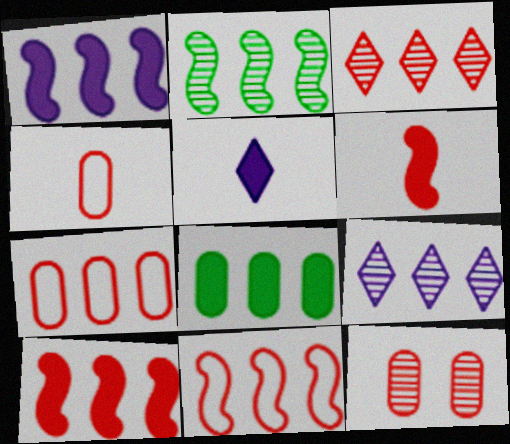[[1, 2, 11], 
[3, 7, 10], 
[8, 9, 11]]